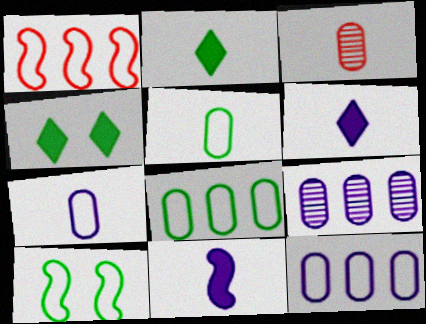[]